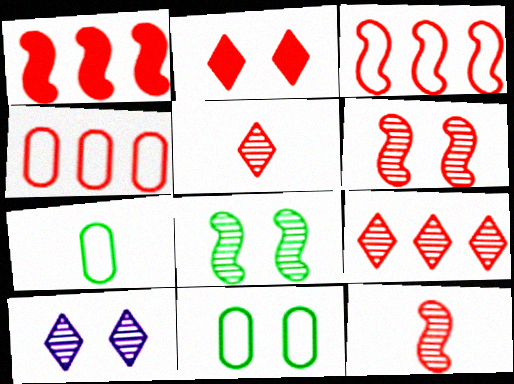[[1, 4, 9], 
[1, 7, 10], 
[2, 4, 12]]